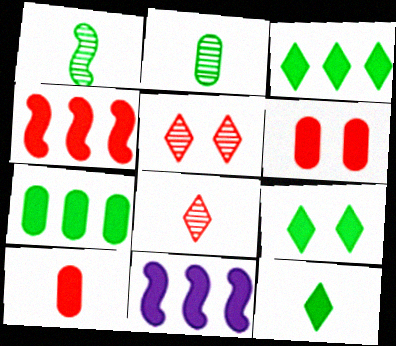[[3, 9, 12], 
[6, 11, 12], 
[9, 10, 11]]